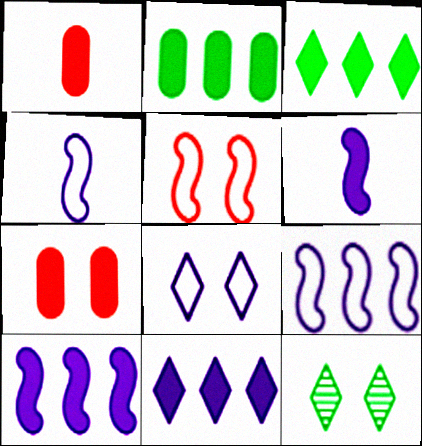[[1, 9, 12], 
[3, 6, 7]]